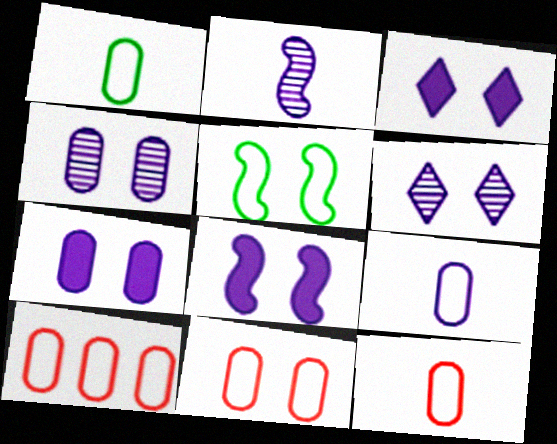[[1, 9, 12], 
[3, 7, 8], 
[10, 11, 12]]